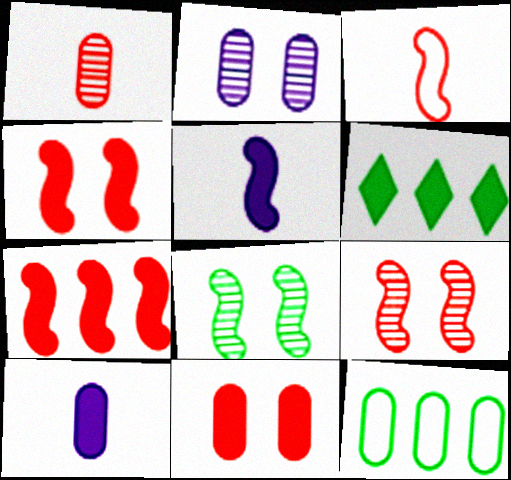[[2, 3, 6], 
[3, 7, 9], 
[4, 6, 10], 
[5, 6, 11]]